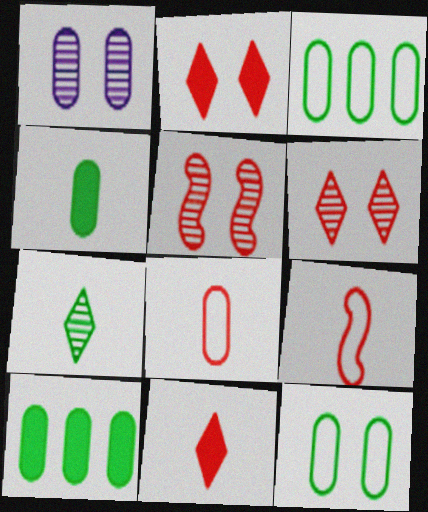[[1, 8, 10]]